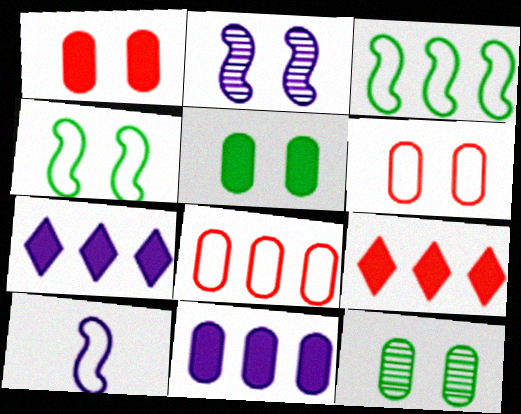[[9, 10, 12]]